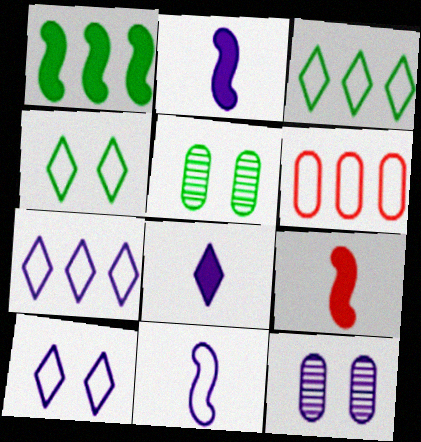[[2, 7, 12], 
[3, 9, 12], 
[4, 6, 11], 
[5, 7, 9]]